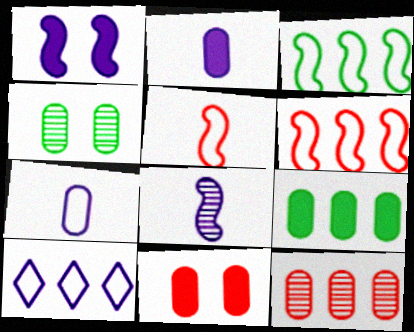[[2, 9, 11]]